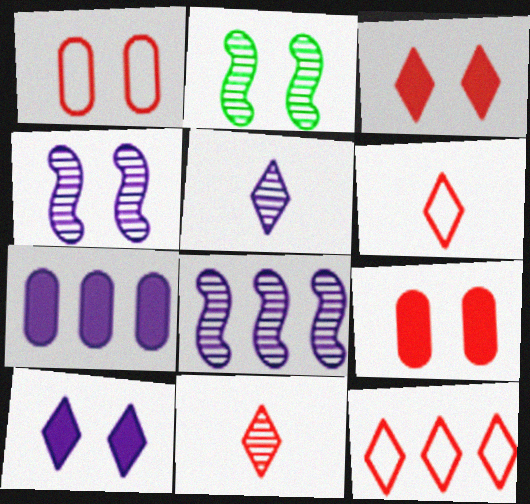[[1, 2, 10], 
[2, 6, 7], 
[3, 11, 12]]